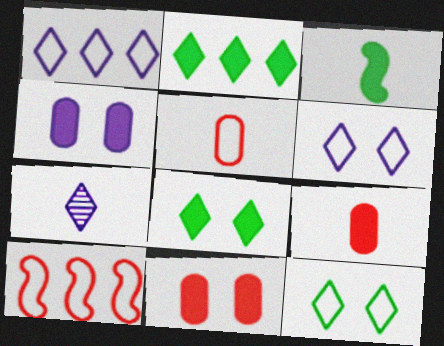[[3, 5, 7]]